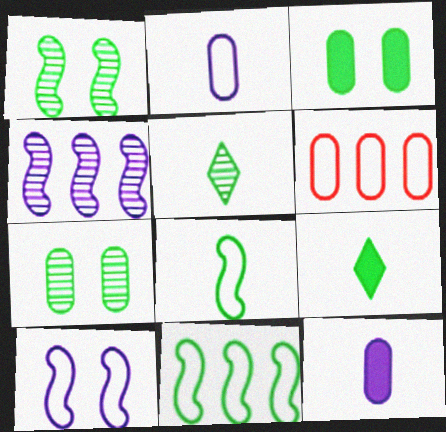[[3, 5, 11], 
[6, 7, 12], 
[7, 9, 11]]